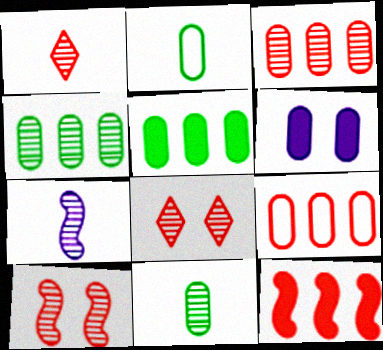[[1, 3, 10], 
[1, 7, 11], 
[2, 3, 6], 
[4, 7, 8], 
[6, 9, 11]]